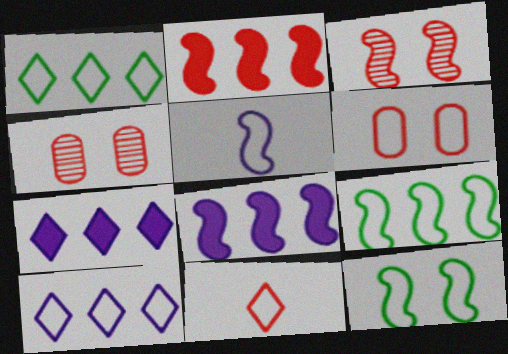[[1, 5, 6], 
[2, 4, 11]]